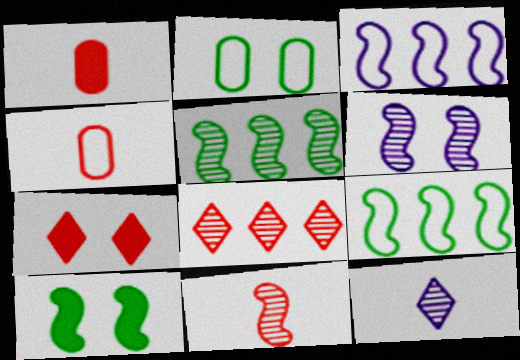[[2, 6, 7], 
[3, 10, 11], 
[5, 6, 11]]